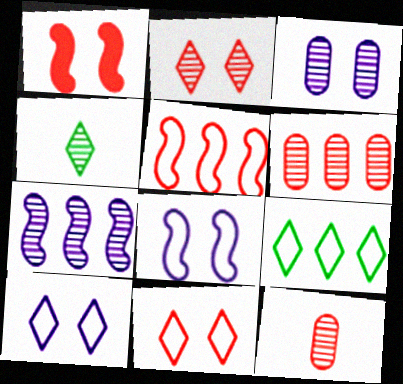[]